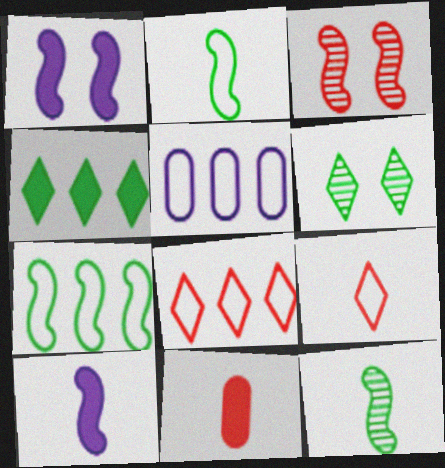[[1, 4, 11], 
[3, 7, 10], 
[3, 8, 11], 
[5, 7, 8]]